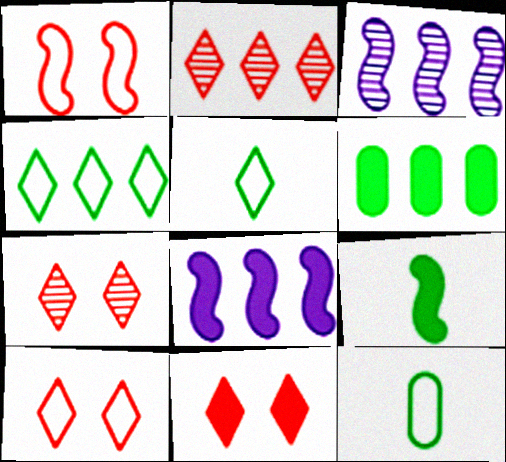[[1, 3, 9], 
[3, 11, 12], 
[7, 8, 12], 
[7, 10, 11]]